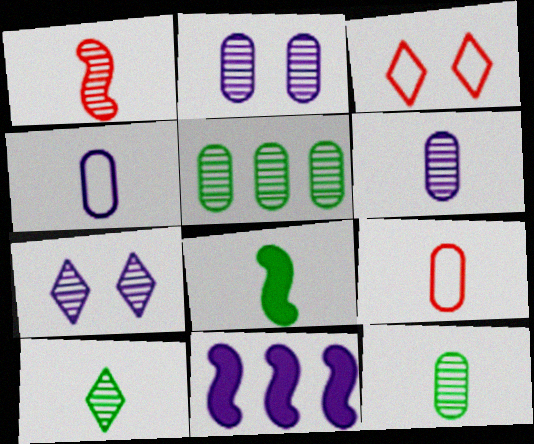[[1, 5, 7], 
[1, 6, 10], 
[3, 11, 12], 
[4, 7, 11]]